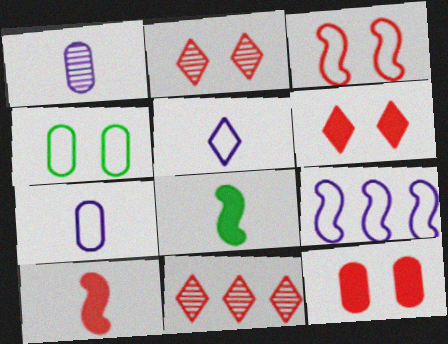[[2, 3, 12]]